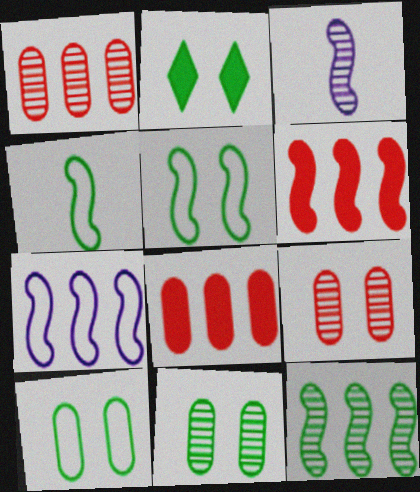[[2, 5, 11], 
[3, 5, 6], 
[6, 7, 12]]